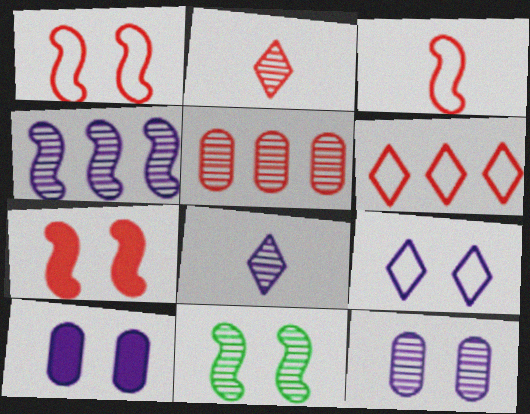[[4, 8, 12], 
[5, 8, 11]]